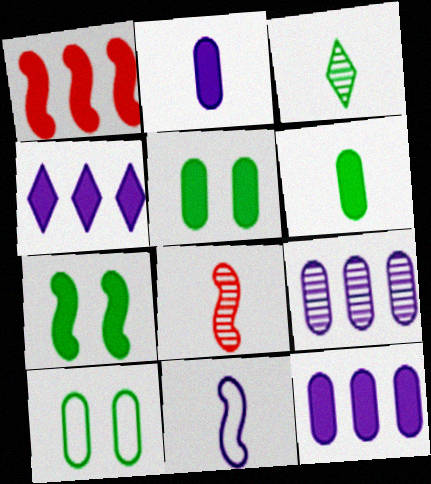[[4, 8, 10]]